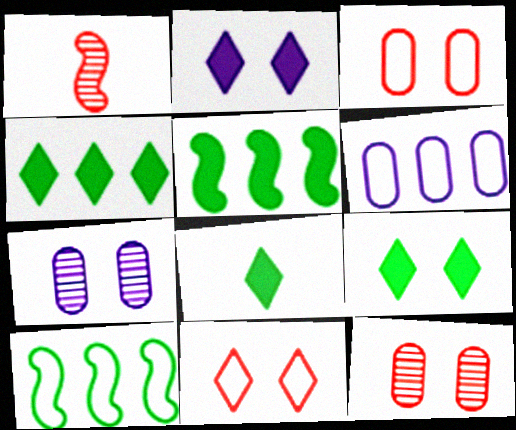[[1, 6, 9], 
[4, 8, 9]]